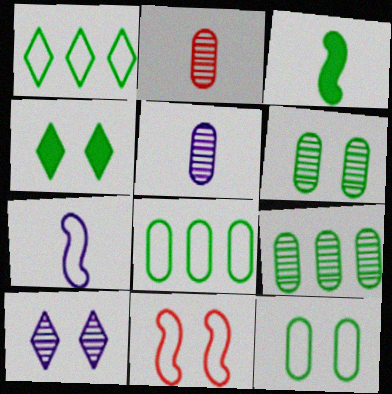[[1, 3, 6]]